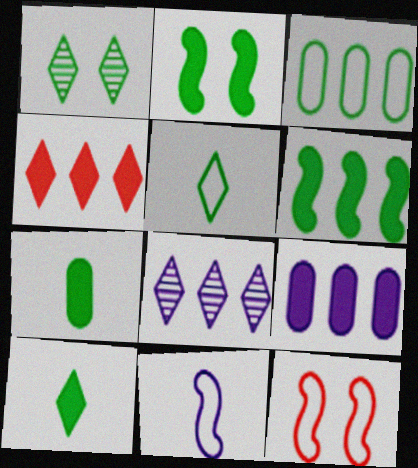[[4, 6, 9], 
[7, 8, 12]]